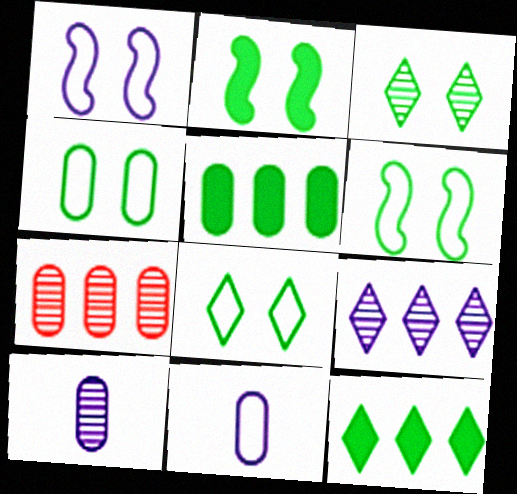[[2, 3, 4], 
[4, 6, 8]]